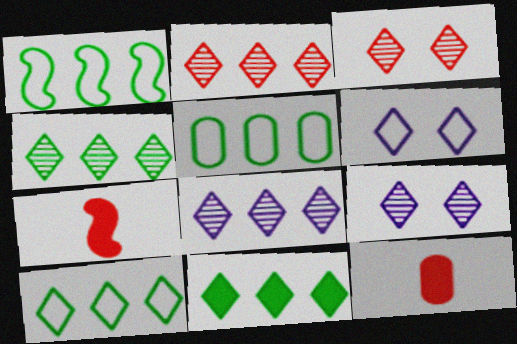[[1, 5, 10], 
[1, 9, 12], 
[2, 4, 8], 
[4, 10, 11], 
[5, 7, 9]]